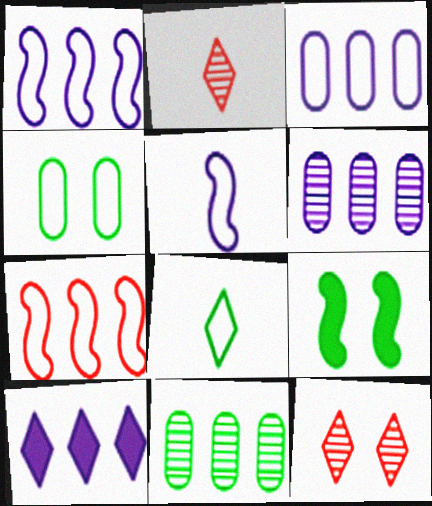[[1, 6, 10], 
[2, 3, 9], 
[7, 10, 11], 
[8, 9, 11], 
[8, 10, 12]]